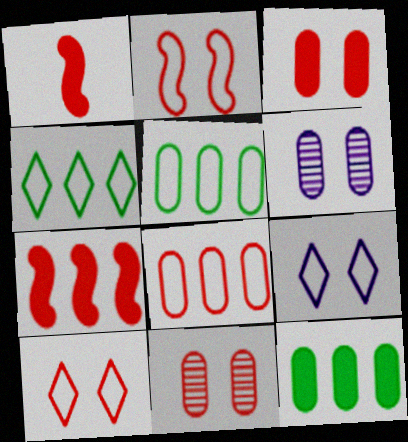[[1, 4, 6]]